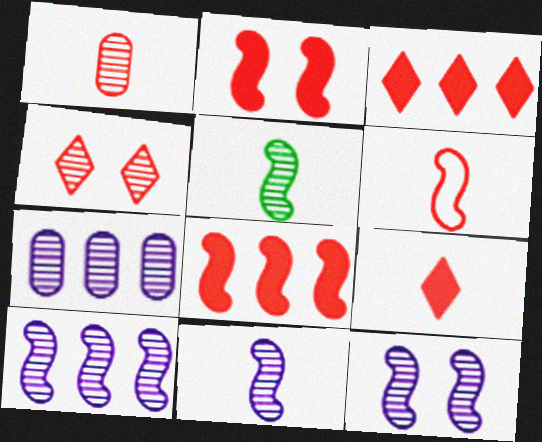[[1, 6, 9], 
[4, 5, 7], 
[10, 11, 12]]